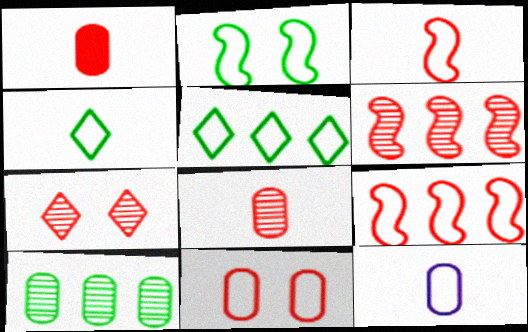[[1, 7, 9], 
[3, 4, 12], 
[6, 7, 8]]